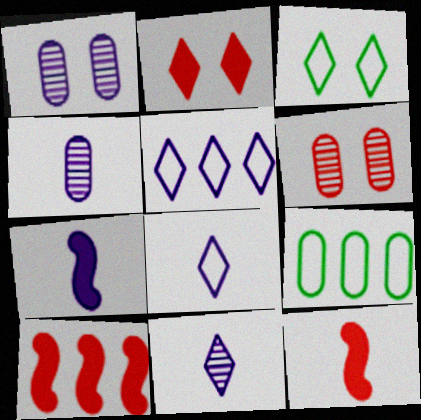[[1, 5, 7], 
[3, 4, 10], 
[4, 7, 8]]